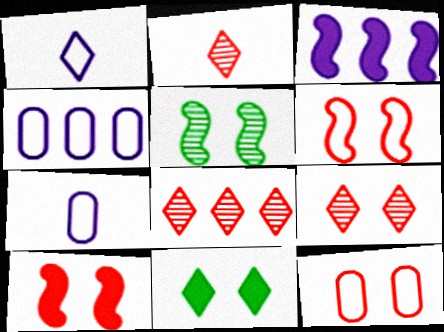[[1, 8, 11], 
[2, 8, 9], 
[9, 10, 12]]